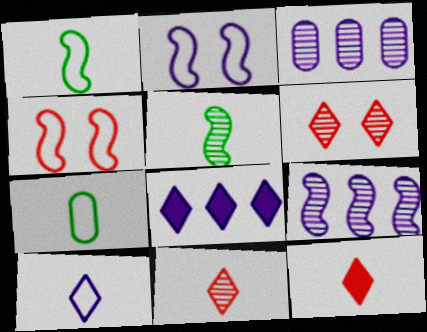[[3, 5, 6]]